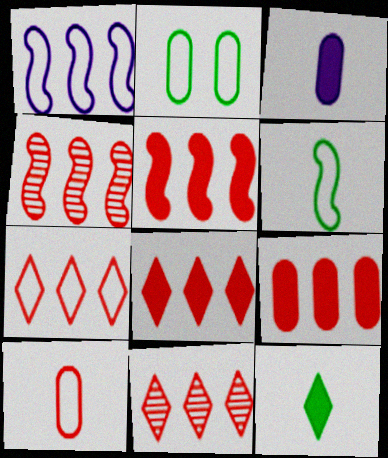[[4, 7, 9], 
[5, 8, 9], 
[7, 8, 11]]